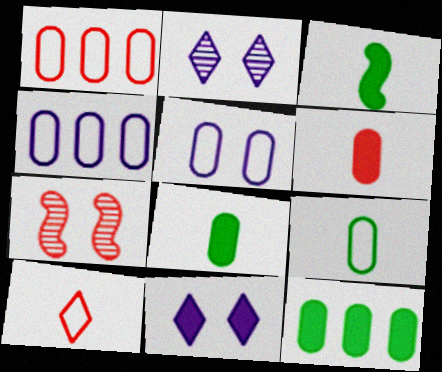[[1, 2, 3], 
[1, 5, 9]]